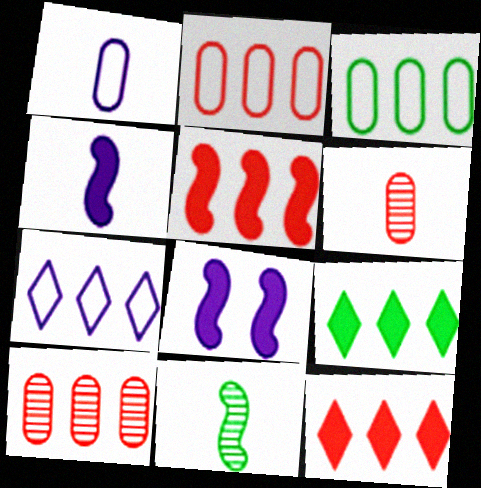[]